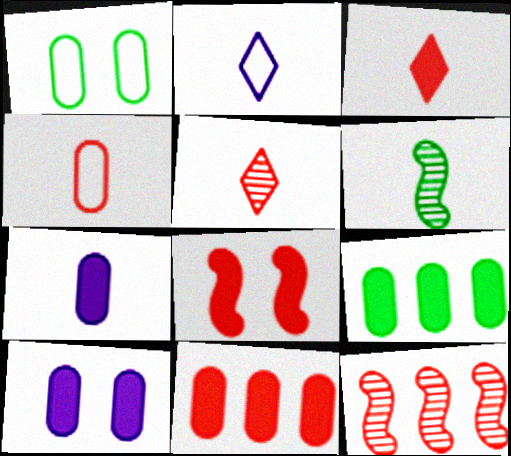[[3, 8, 11]]